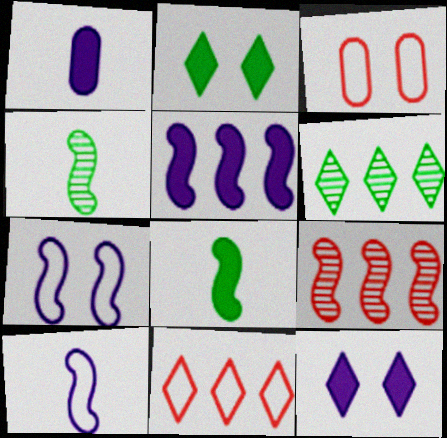[[1, 5, 12], 
[7, 8, 9]]